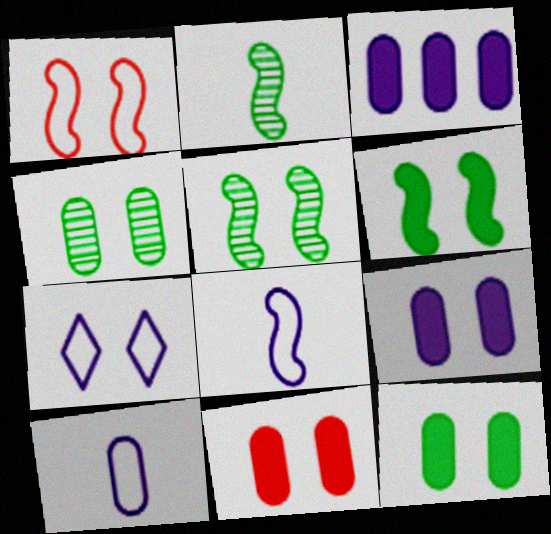[[5, 7, 11], 
[9, 11, 12]]